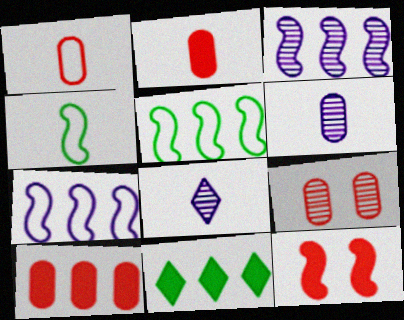[[1, 9, 10], 
[2, 4, 8], 
[3, 4, 12]]